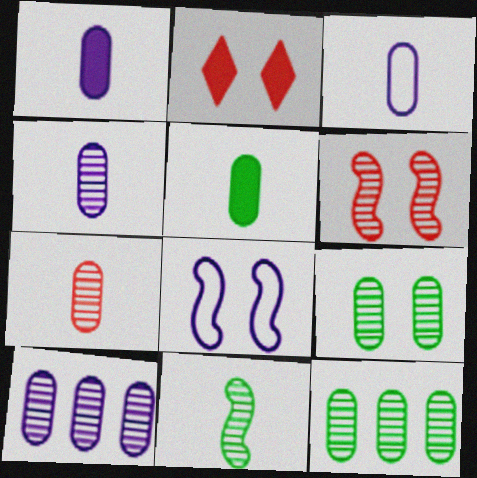[[1, 3, 4], 
[2, 8, 9], 
[3, 5, 7], 
[7, 9, 10]]